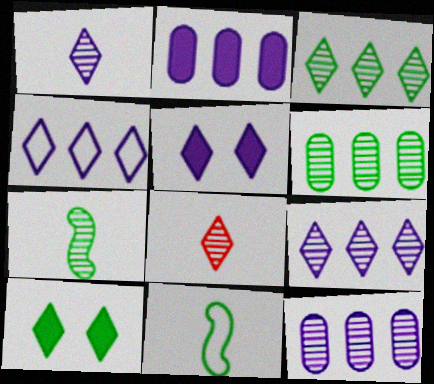[[1, 4, 5], 
[4, 8, 10], 
[6, 10, 11]]